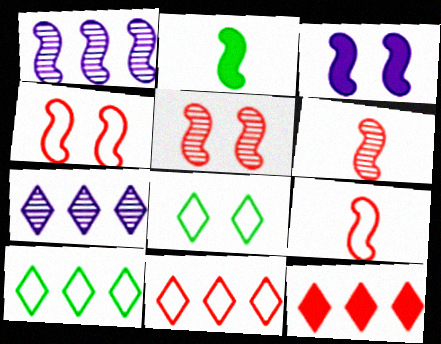[[1, 2, 4], 
[7, 10, 12]]